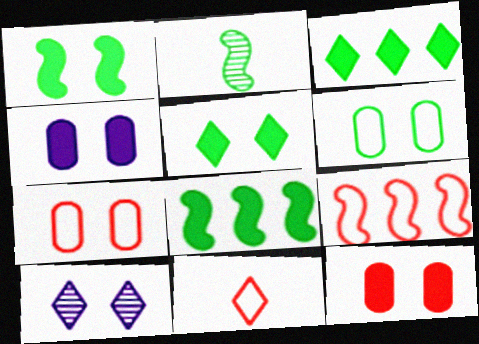[[1, 7, 10], 
[2, 3, 6], 
[3, 10, 11], 
[7, 9, 11]]